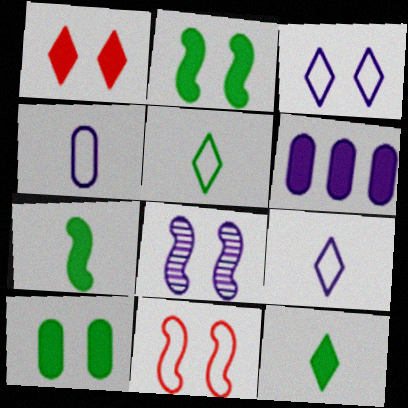[[1, 6, 7], 
[2, 8, 11], 
[6, 8, 9]]